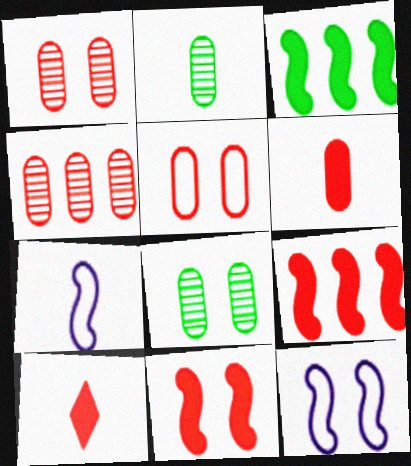[[2, 7, 10], 
[4, 5, 6]]